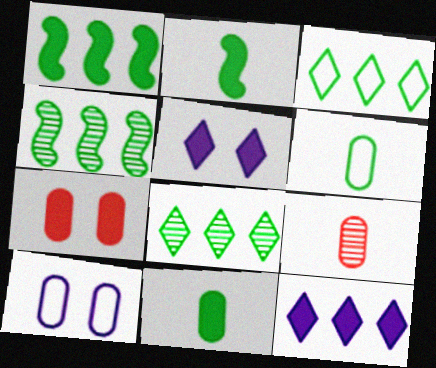[[2, 7, 12]]